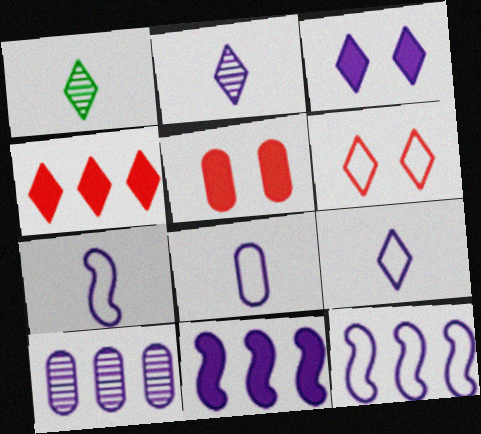[[1, 5, 12], 
[3, 7, 10], 
[7, 8, 9]]